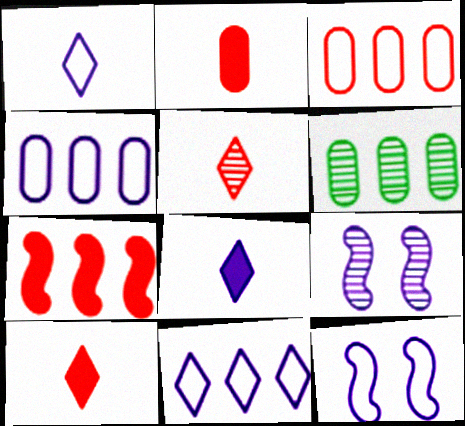[[1, 4, 12], 
[4, 8, 9], 
[5, 6, 9], 
[6, 7, 11], 
[6, 10, 12]]